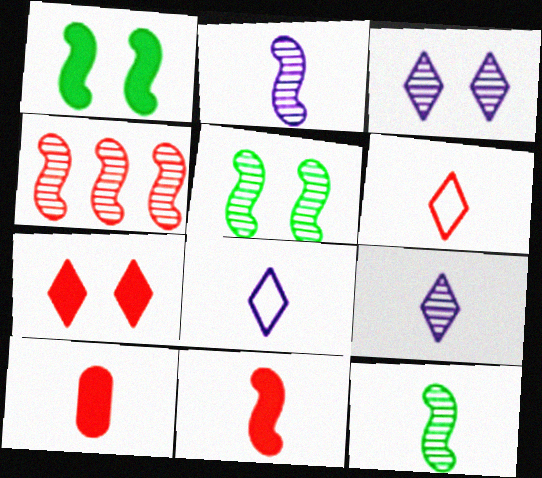[[2, 4, 5], 
[8, 10, 12]]